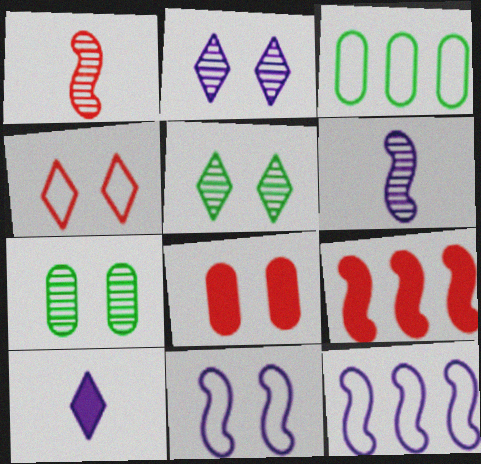[[5, 8, 11]]